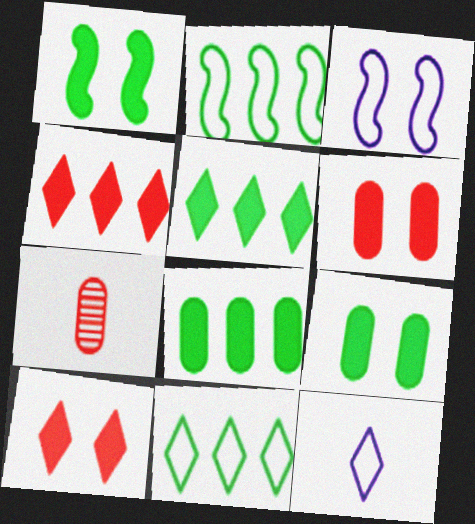[[3, 5, 7]]